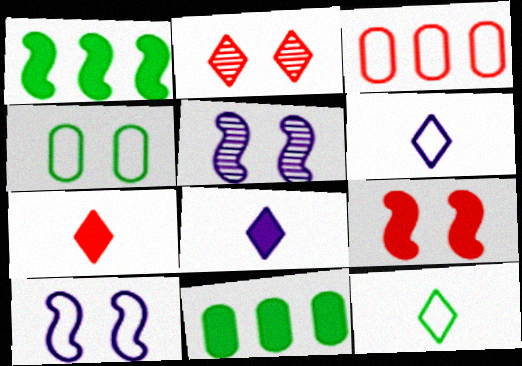[[3, 10, 12], 
[8, 9, 11]]